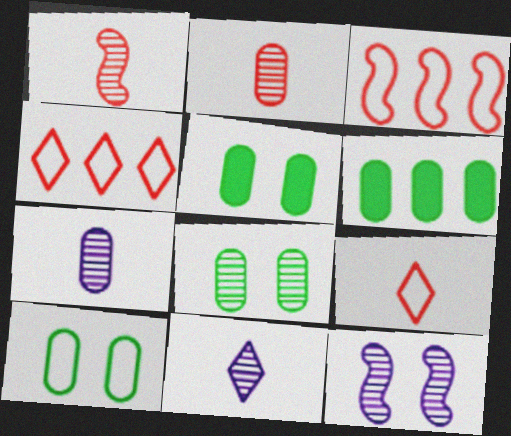[[3, 5, 11], 
[5, 8, 10], 
[6, 9, 12]]